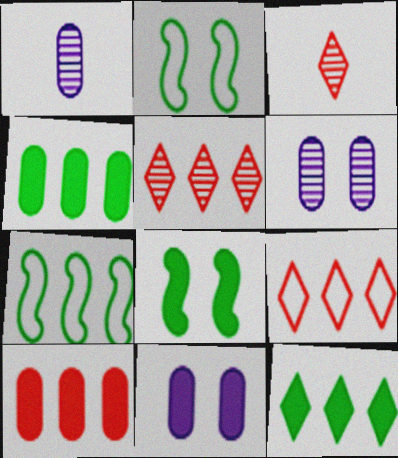[[1, 8, 9], 
[3, 7, 11]]